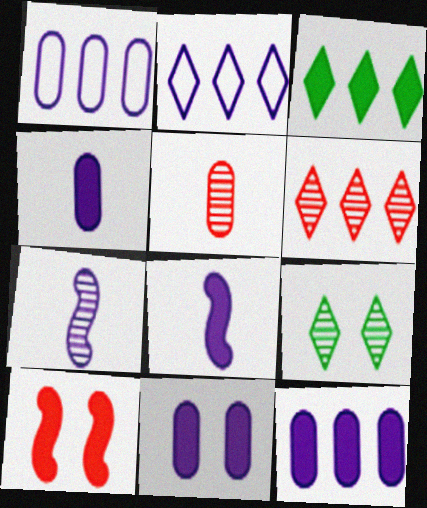[[2, 3, 6], 
[2, 7, 11], 
[3, 4, 10], 
[4, 11, 12]]